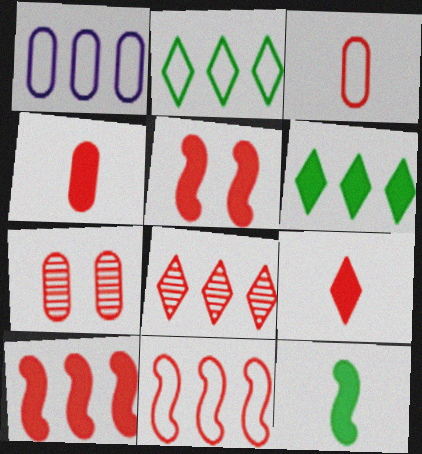[[1, 2, 11], 
[3, 5, 8], 
[7, 9, 11]]